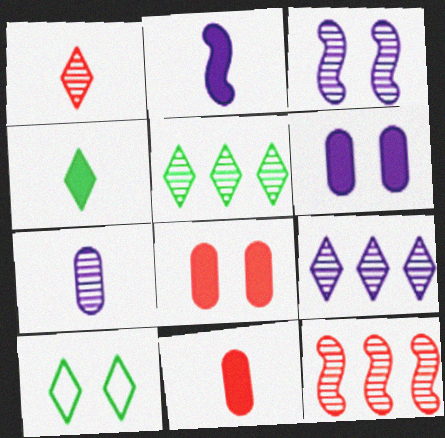[[2, 4, 11], 
[3, 7, 9], 
[3, 8, 10], 
[4, 5, 10]]